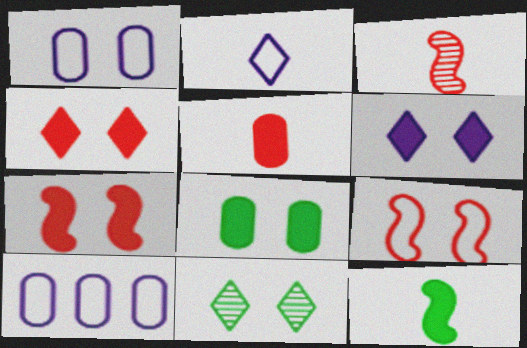[[1, 7, 11], 
[6, 7, 8]]